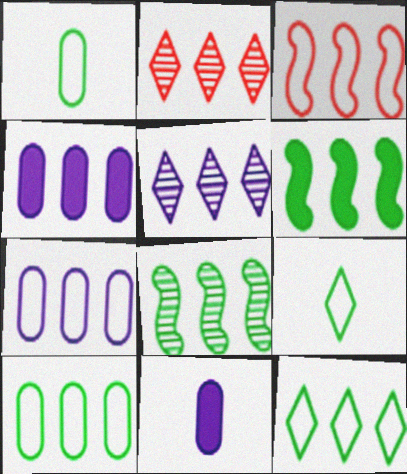[[2, 6, 7], 
[3, 7, 12]]